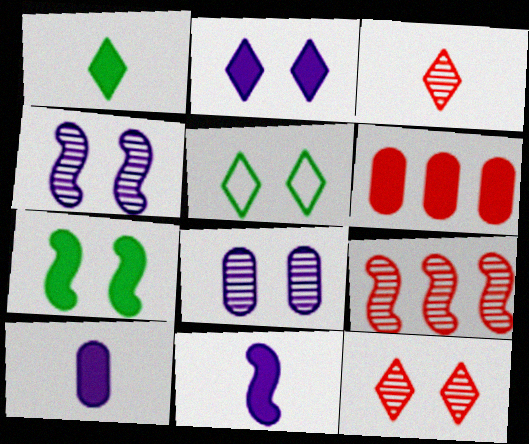[[2, 5, 12], 
[5, 9, 10]]